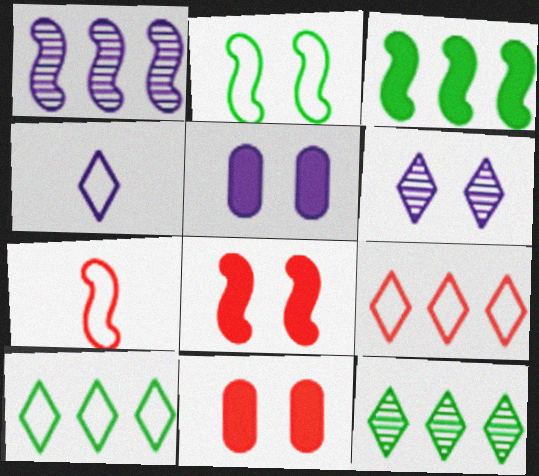[[1, 4, 5], 
[2, 6, 11], 
[5, 7, 12]]